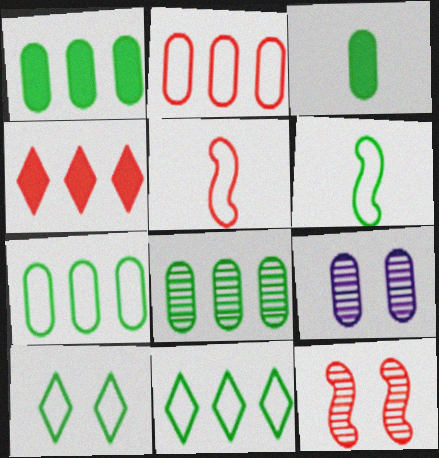[[1, 7, 8], 
[2, 3, 9], 
[4, 6, 9], 
[6, 7, 10]]